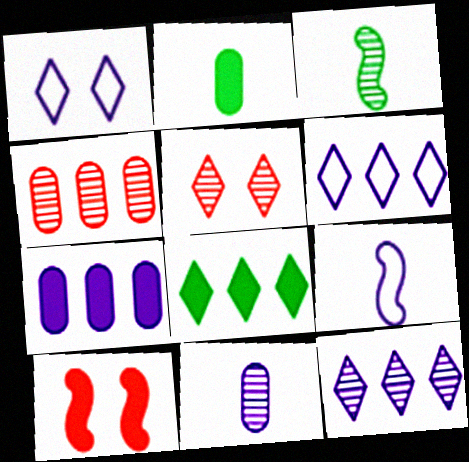[]